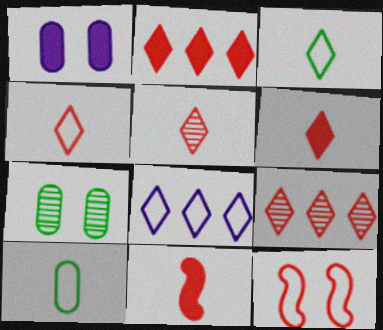[[4, 5, 6], 
[7, 8, 11], 
[8, 10, 12]]